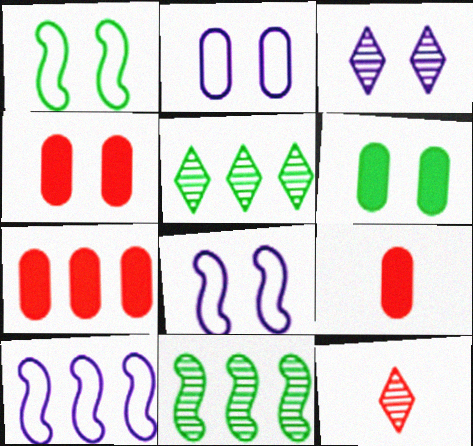[[1, 3, 4], 
[3, 5, 12], 
[4, 7, 9], 
[5, 7, 10], 
[5, 8, 9], 
[6, 10, 12]]